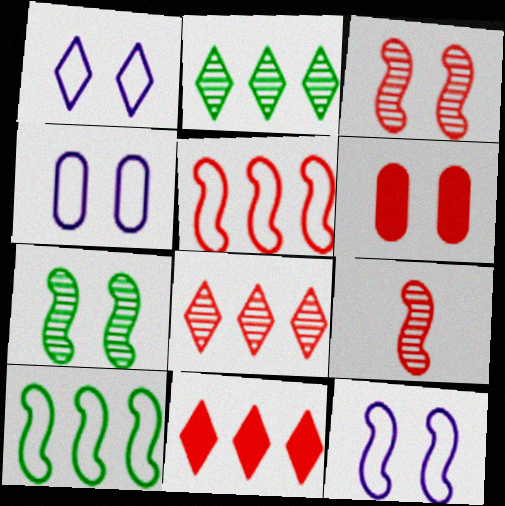[[1, 4, 12], 
[1, 6, 7]]